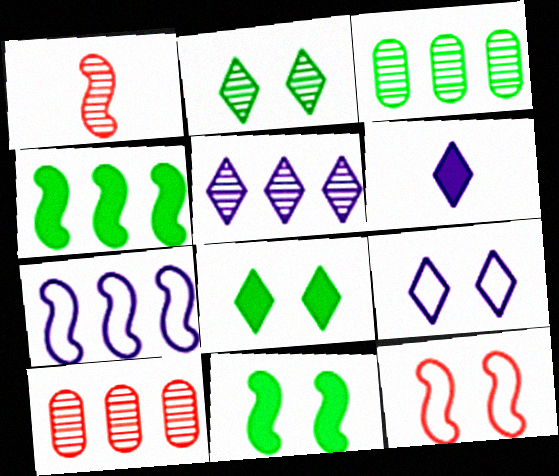[[1, 7, 11], 
[3, 6, 12], 
[5, 6, 9]]